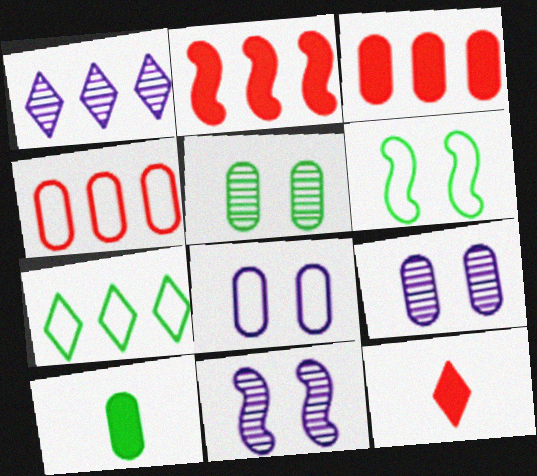[[4, 9, 10]]